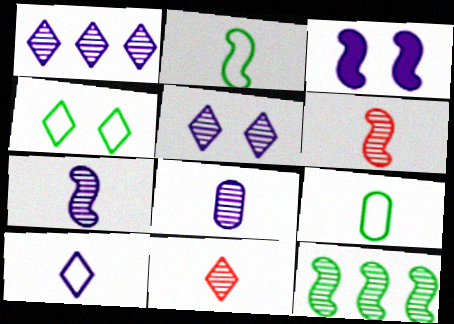[]